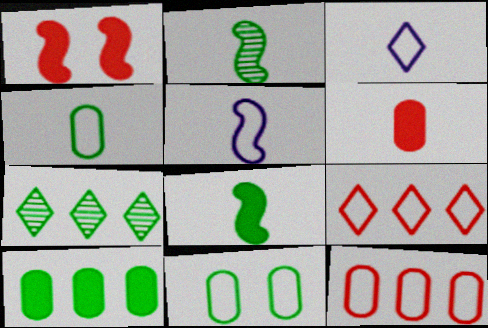[[2, 3, 6], 
[5, 9, 11], 
[7, 8, 11]]